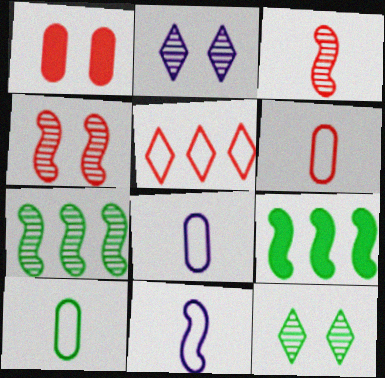[[1, 3, 5], 
[2, 6, 9], 
[4, 9, 11], 
[6, 8, 10], 
[9, 10, 12]]